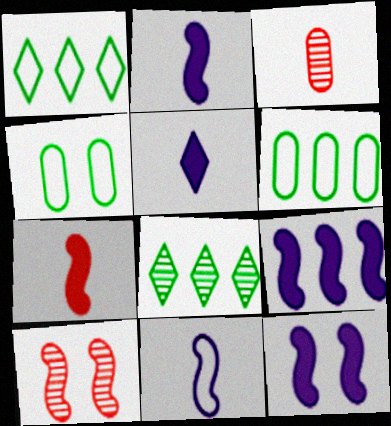[[1, 3, 12], 
[2, 9, 12], 
[5, 6, 10]]